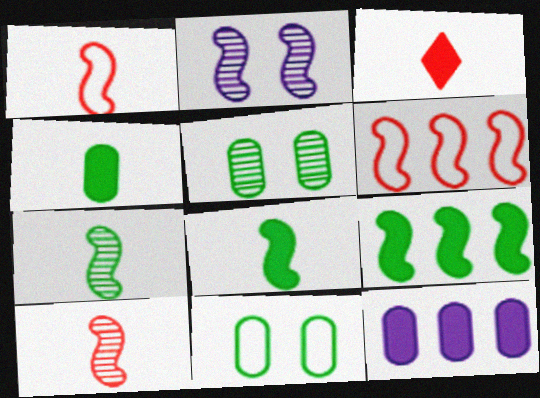[[1, 2, 9], 
[2, 6, 8]]